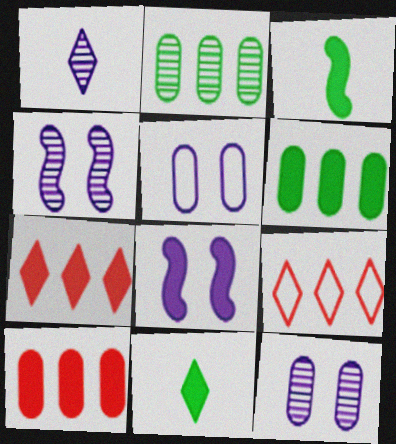[[3, 9, 12], 
[8, 10, 11]]